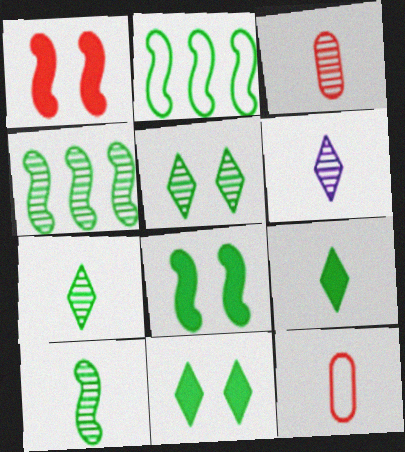[[2, 8, 10], 
[3, 6, 10]]